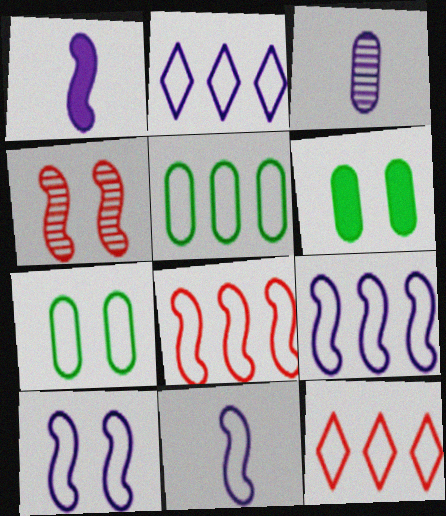[[2, 5, 8], 
[5, 9, 12], 
[7, 11, 12], 
[9, 10, 11]]